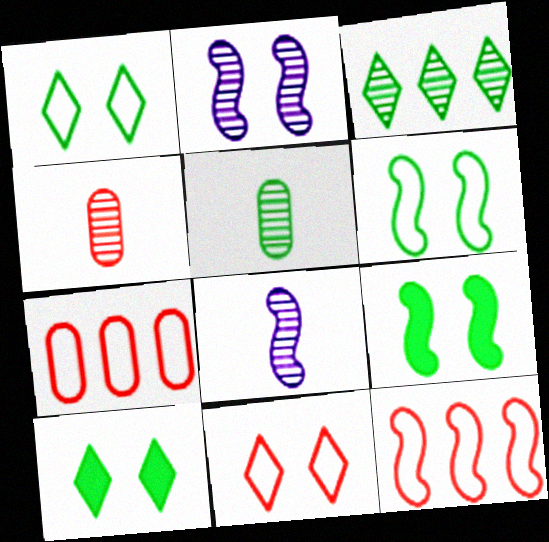[[2, 3, 4], 
[7, 8, 10], 
[8, 9, 12]]